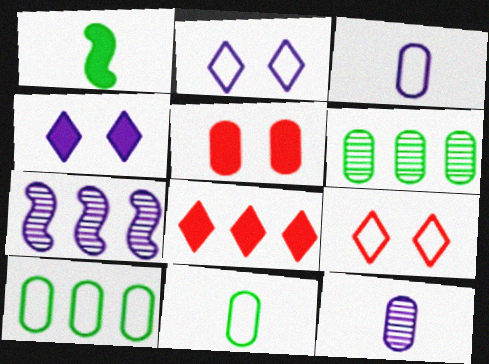[[3, 4, 7], 
[3, 5, 6], 
[5, 10, 12], 
[7, 8, 10]]